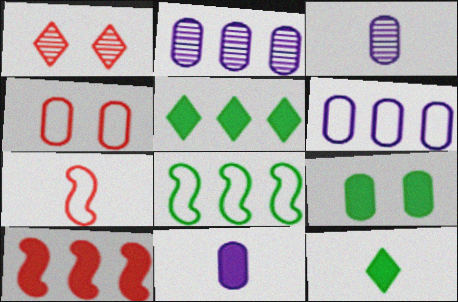[[1, 8, 11], 
[3, 7, 12]]